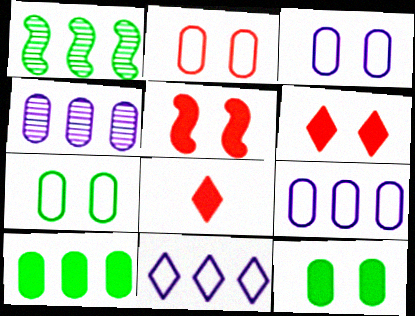[[1, 3, 8], 
[2, 3, 7]]